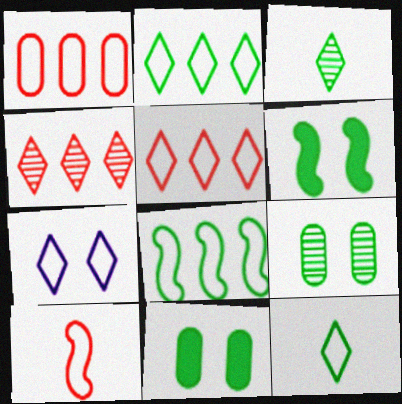[[3, 8, 11], 
[5, 7, 12]]